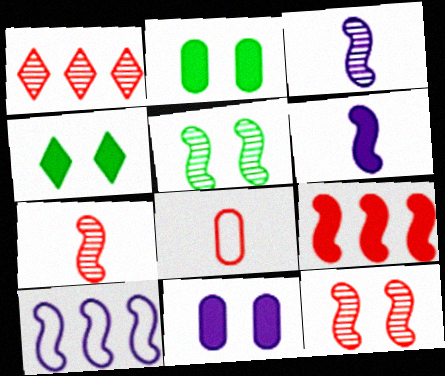[]